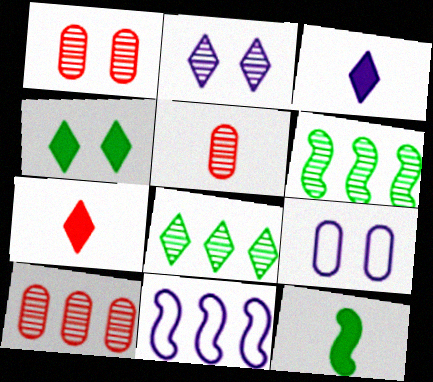[[1, 5, 10], 
[2, 5, 6], 
[4, 5, 11], 
[6, 7, 9]]